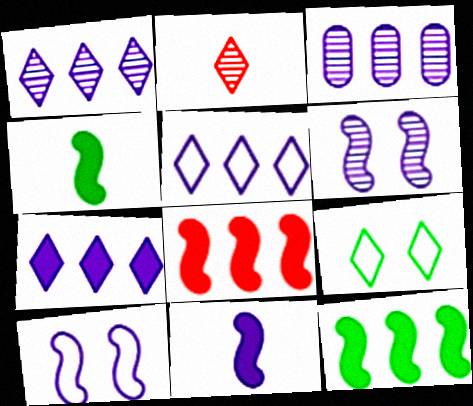[[1, 5, 7], 
[2, 7, 9]]